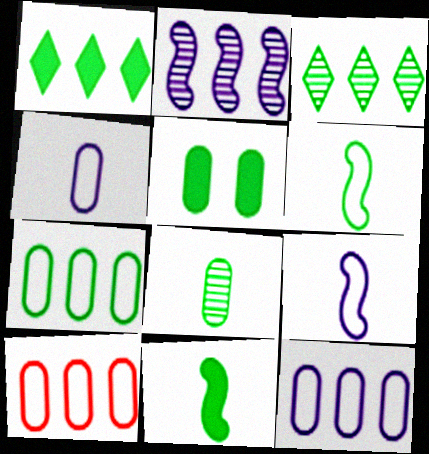[[1, 2, 10], 
[1, 5, 11], 
[3, 5, 6], 
[5, 7, 8], 
[7, 10, 12]]